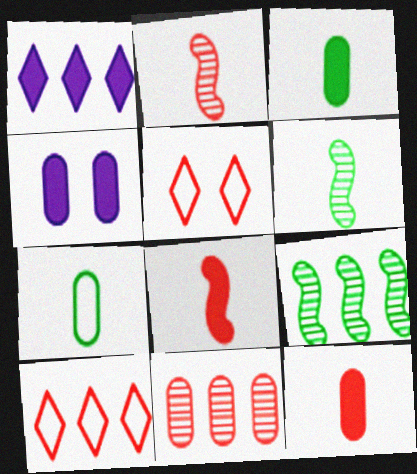[[4, 6, 10], 
[4, 7, 11], 
[5, 8, 11]]